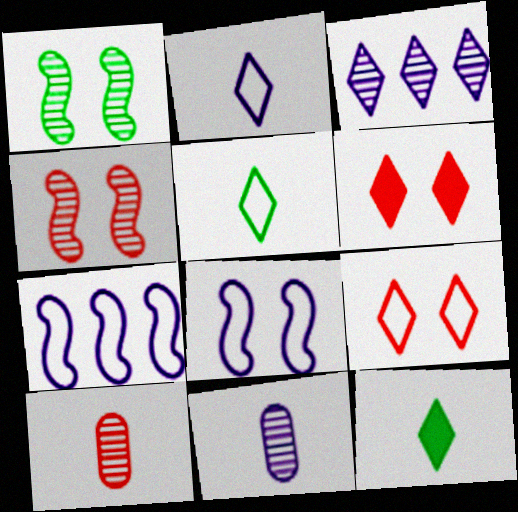[[1, 3, 10], 
[3, 5, 6], 
[3, 9, 12]]